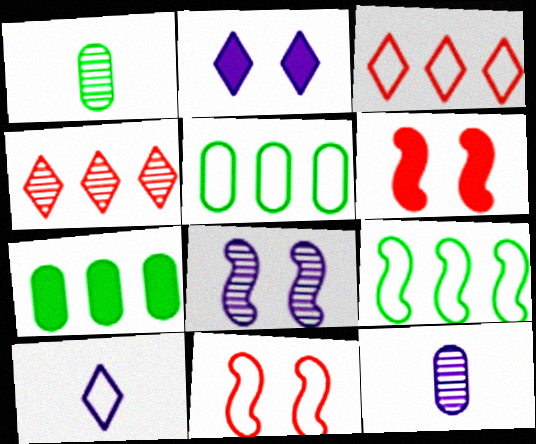[[1, 4, 8], 
[5, 10, 11]]